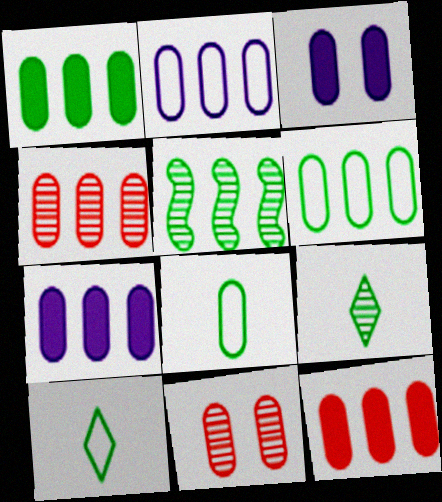[[1, 2, 4], 
[1, 7, 12], 
[3, 4, 8], 
[4, 6, 7], 
[7, 8, 11]]